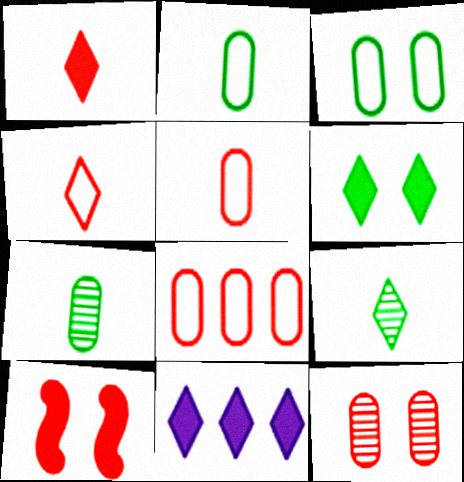[[1, 6, 11]]